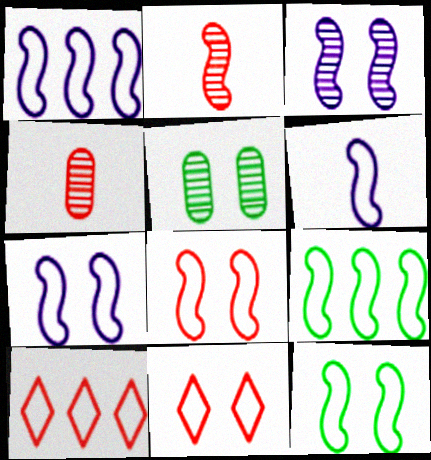[[1, 6, 7], 
[6, 8, 9], 
[7, 8, 12]]